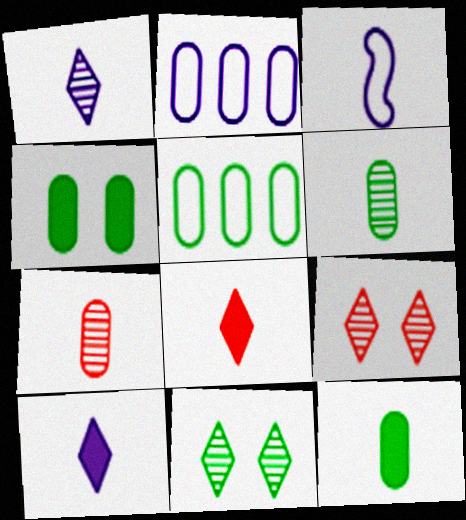[[2, 4, 7], 
[3, 6, 8], 
[4, 5, 6]]